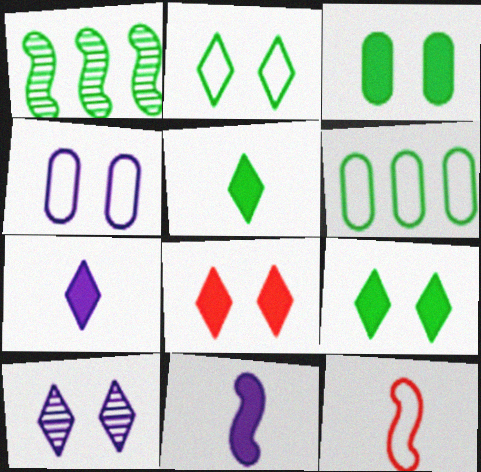[[2, 8, 10]]